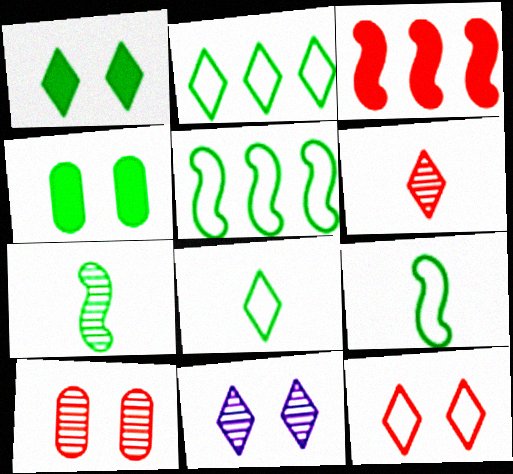[[1, 11, 12], 
[2, 4, 7]]